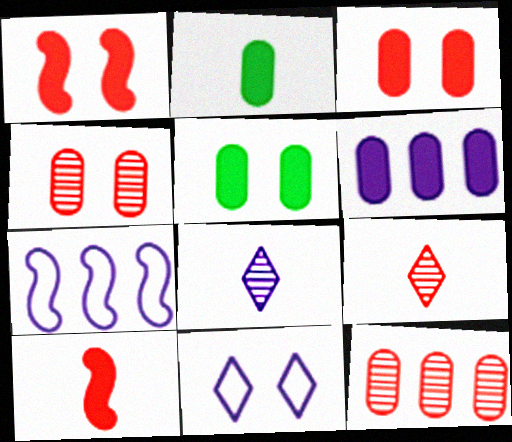[[2, 3, 6], 
[5, 7, 9]]